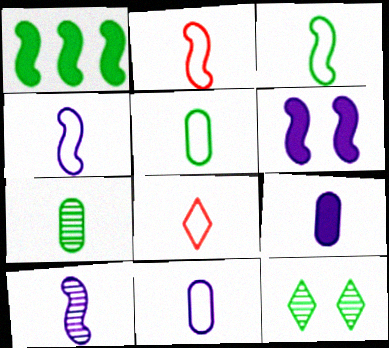[[1, 5, 12], 
[2, 3, 4], 
[3, 8, 11], 
[4, 5, 8]]